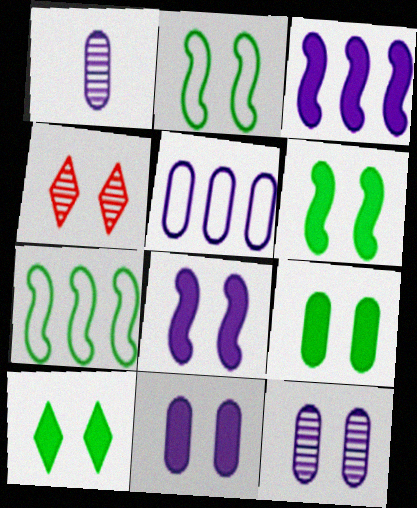[[1, 5, 11], 
[2, 4, 11], 
[6, 9, 10]]